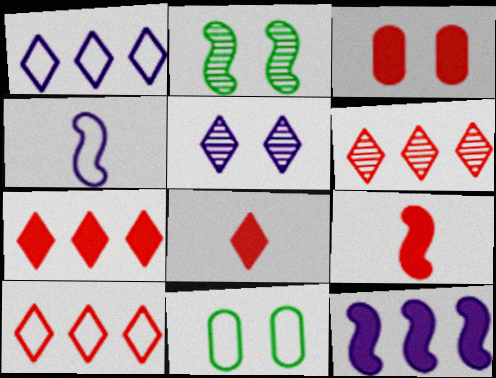[[3, 7, 9], 
[4, 10, 11], 
[6, 7, 10]]